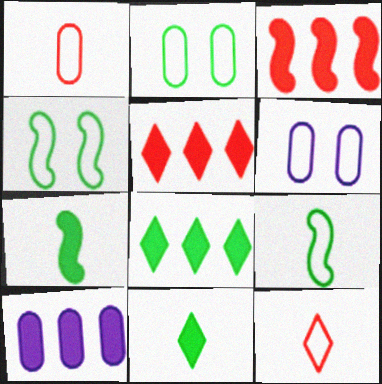[[3, 8, 10]]